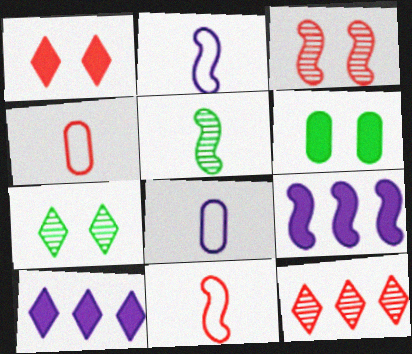[[2, 6, 12], 
[4, 7, 9]]